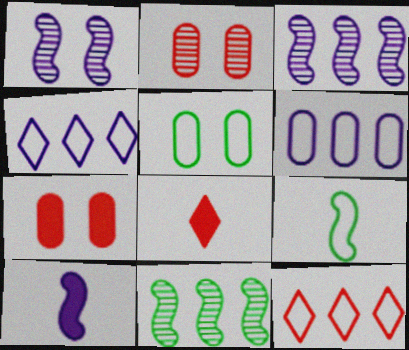[[3, 5, 8]]